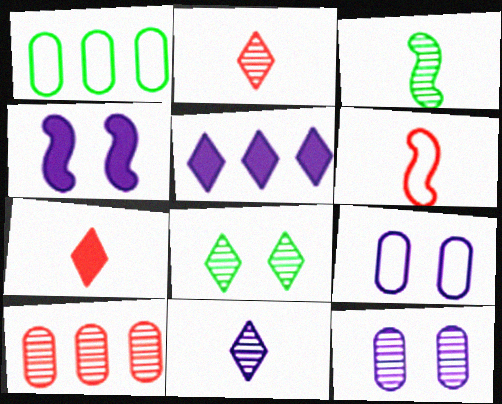[[1, 2, 4]]